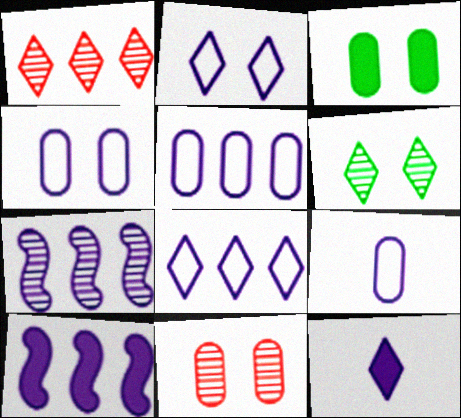[[3, 4, 11], 
[4, 5, 9], 
[4, 7, 12]]